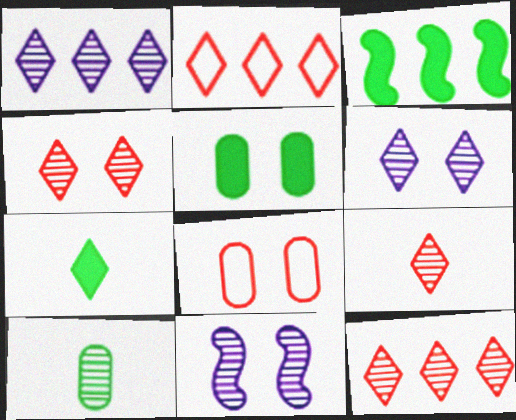[[2, 6, 7], 
[3, 5, 7], 
[4, 9, 12], 
[10, 11, 12]]